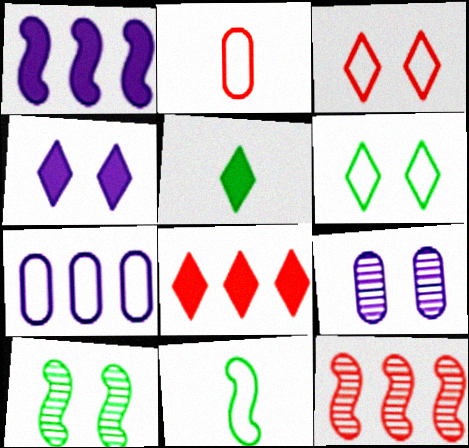[[3, 7, 11], 
[4, 5, 8], 
[8, 9, 11]]